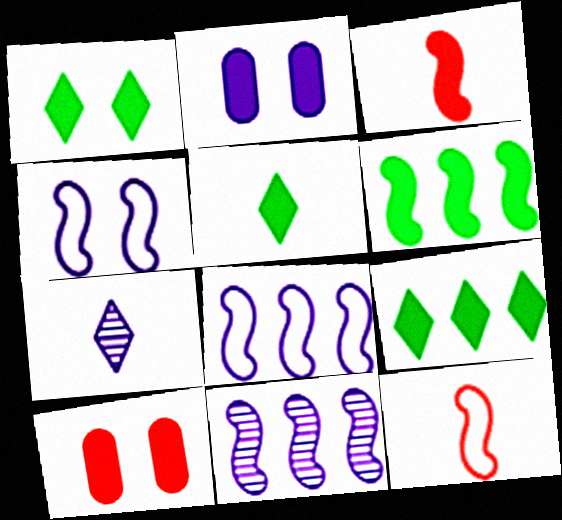[[1, 5, 9], 
[2, 3, 9], 
[2, 7, 8]]